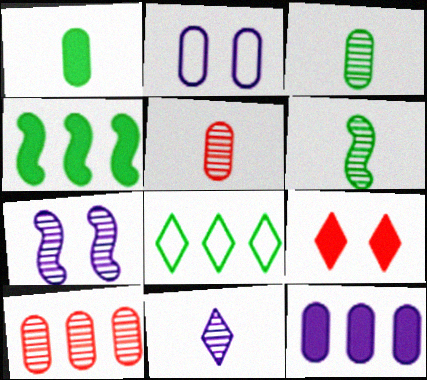[[1, 2, 10], 
[5, 6, 11], 
[8, 9, 11]]